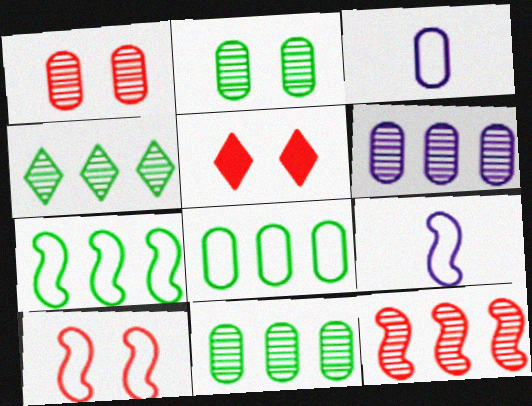[[1, 5, 10], 
[4, 6, 12], 
[5, 9, 11], 
[7, 9, 10]]